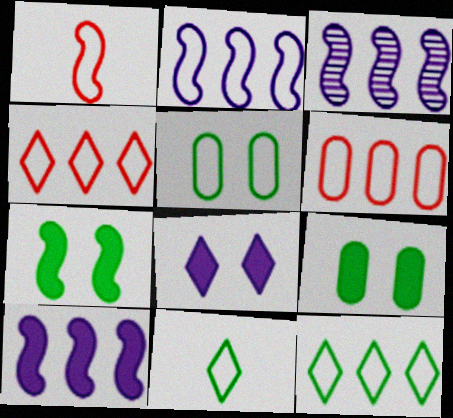[[1, 3, 7], 
[2, 3, 10], 
[2, 6, 12]]